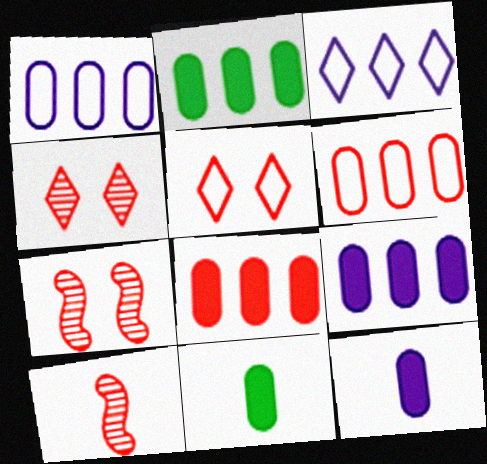[[2, 8, 9], 
[3, 7, 11], 
[5, 8, 10]]